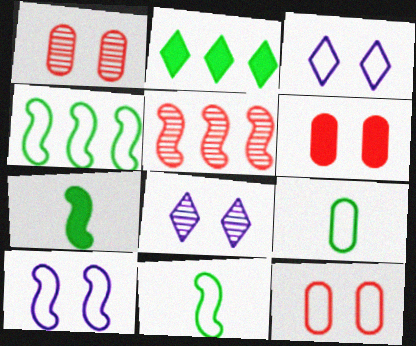[[1, 6, 12], 
[5, 7, 10]]